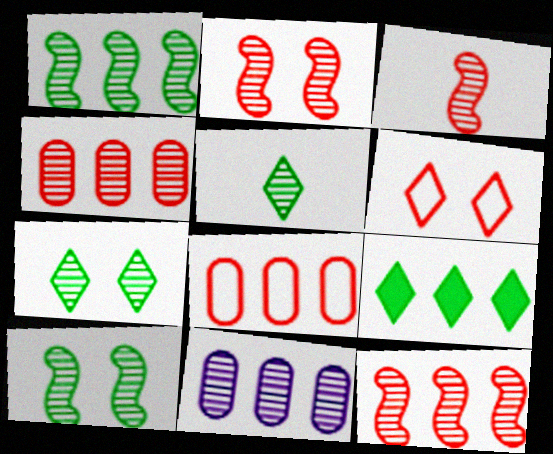[[2, 3, 12], 
[2, 5, 11], 
[3, 7, 11]]